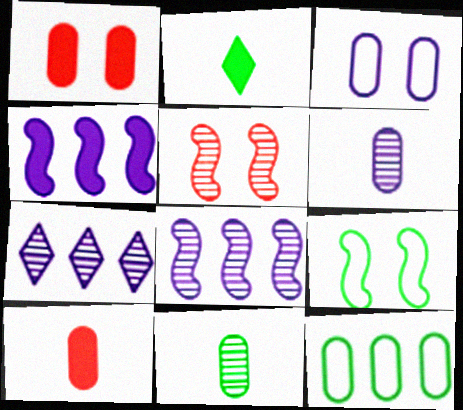[[1, 2, 4], 
[1, 6, 12], 
[5, 7, 11], 
[7, 9, 10]]